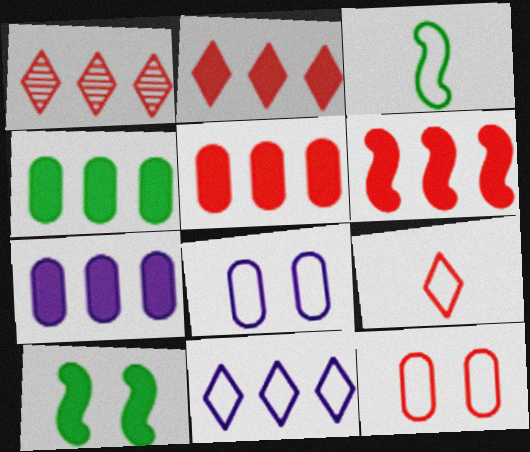[[2, 5, 6], 
[3, 11, 12], 
[4, 5, 7]]